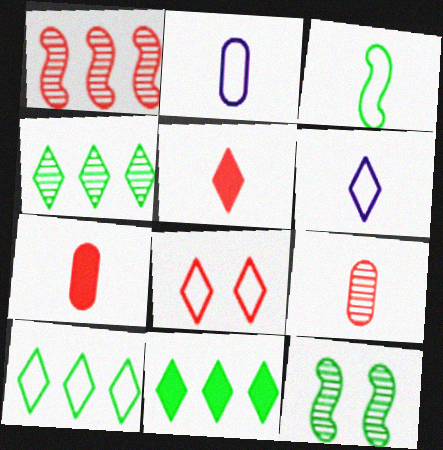[[1, 7, 8], 
[4, 10, 11], 
[6, 8, 10]]